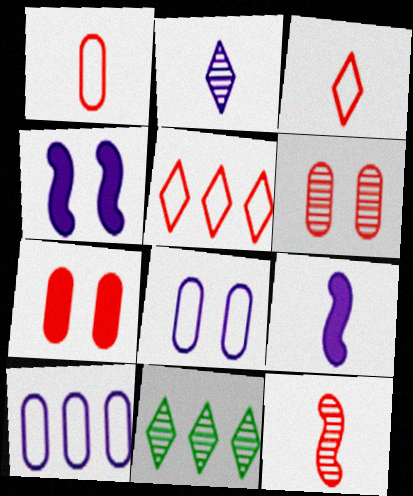[[1, 4, 11], 
[2, 4, 10], 
[5, 7, 12]]